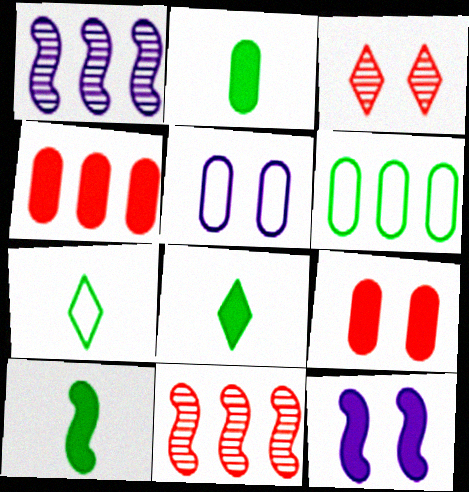[[1, 7, 9], 
[2, 8, 10], 
[4, 8, 12], 
[5, 8, 11]]